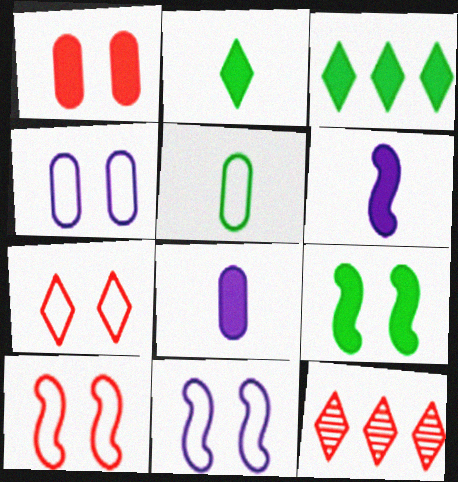[[1, 3, 6]]